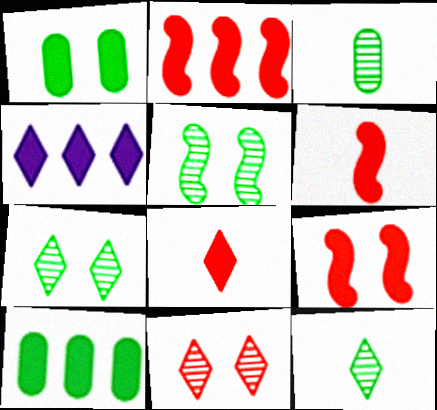[[1, 4, 6], 
[2, 4, 10], 
[2, 6, 9]]